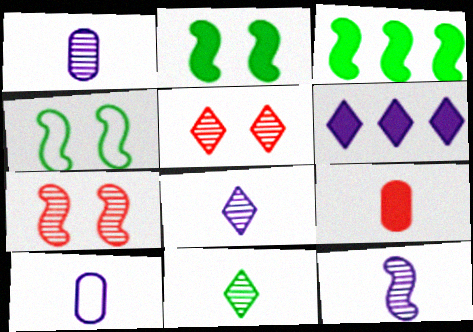[[1, 8, 12], 
[2, 6, 9], 
[3, 5, 10]]